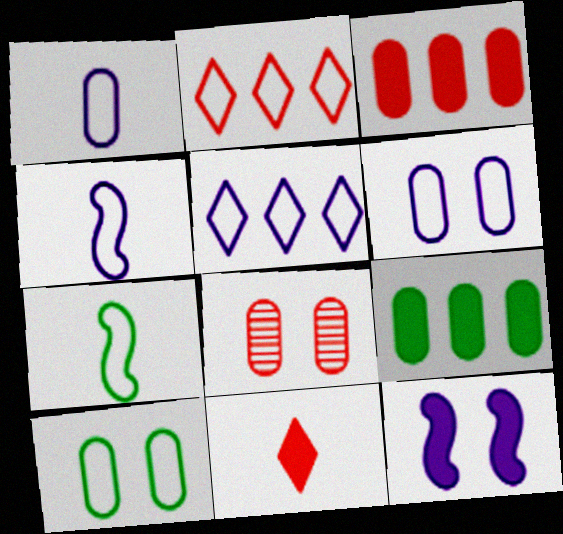[[1, 8, 9], 
[2, 4, 10], 
[2, 6, 7], 
[4, 5, 6], 
[9, 11, 12]]